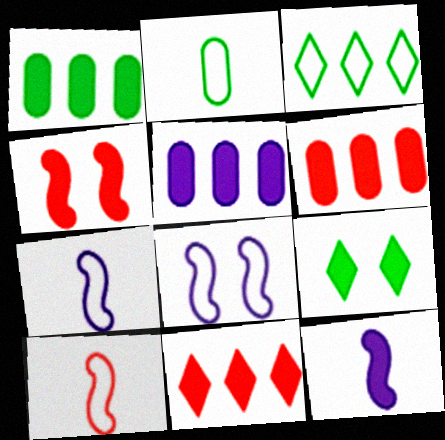[[1, 5, 6], 
[6, 9, 12]]